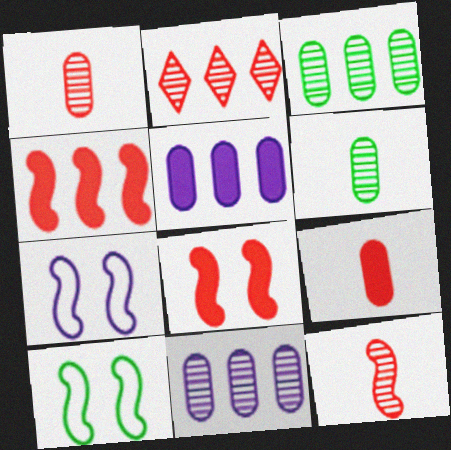[]